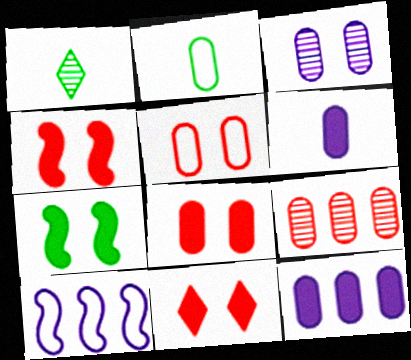[[1, 8, 10], 
[4, 8, 11]]